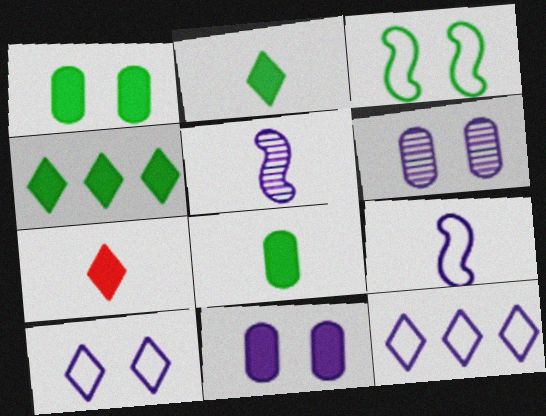[[5, 11, 12]]